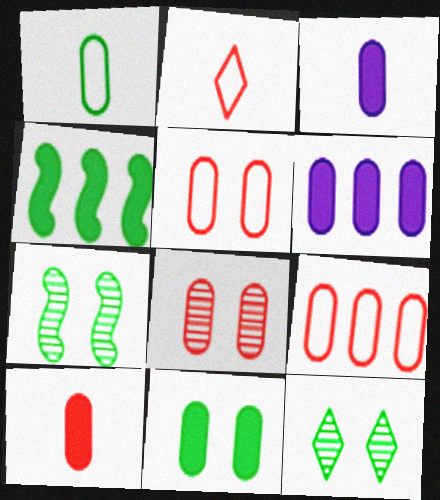[[1, 4, 12], 
[1, 6, 8], 
[2, 6, 7], 
[6, 10, 11], 
[8, 9, 10]]